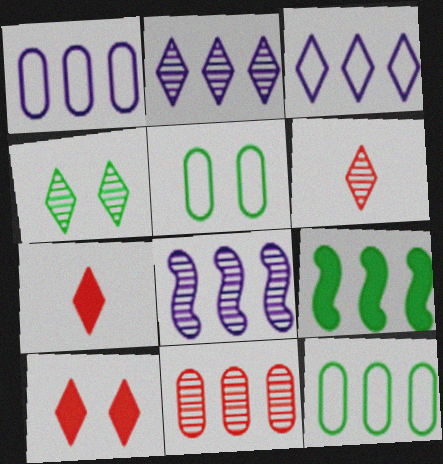[[2, 4, 6], 
[3, 4, 7], 
[3, 9, 11], 
[5, 7, 8]]